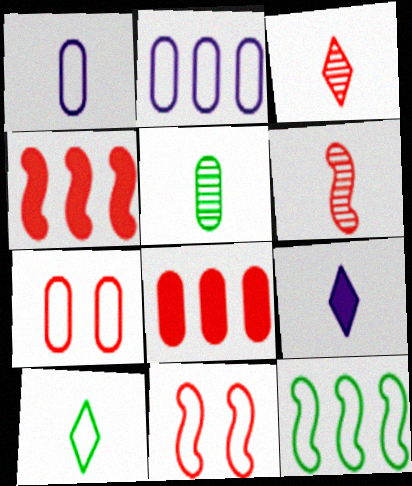[[2, 10, 11], 
[3, 4, 7], 
[3, 8, 11], 
[3, 9, 10], 
[4, 6, 11]]